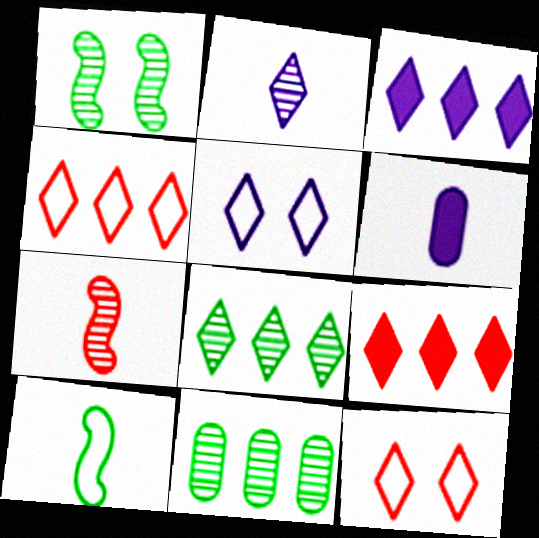[[1, 4, 6], 
[2, 3, 5], 
[3, 4, 8]]